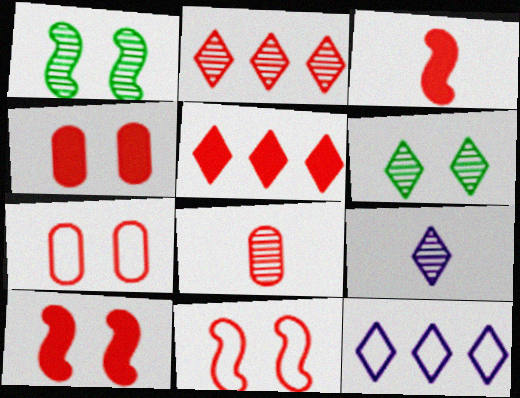[[2, 3, 7], 
[2, 6, 9], 
[3, 4, 5], 
[5, 8, 11]]